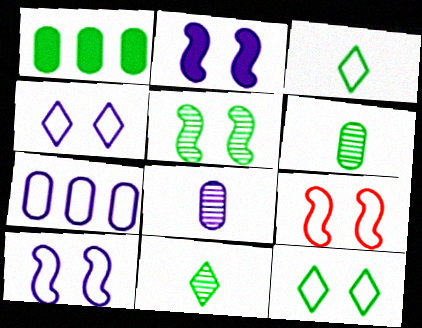[[1, 3, 5], 
[2, 5, 9], 
[3, 7, 9]]